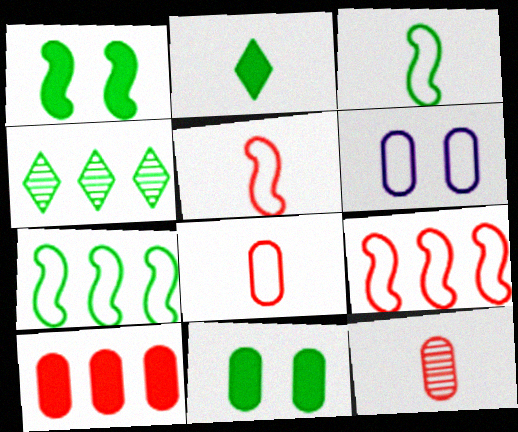[[3, 4, 11]]